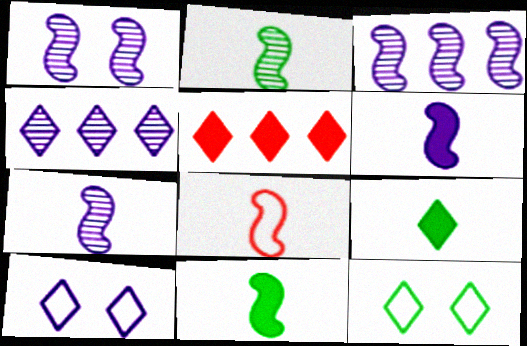[[1, 3, 7], 
[2, 6, 8], 
[7, 8, 11]]